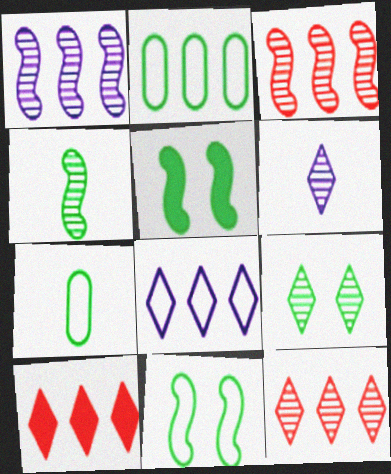[[1, 2, 10], 
[6, 9, 12]]